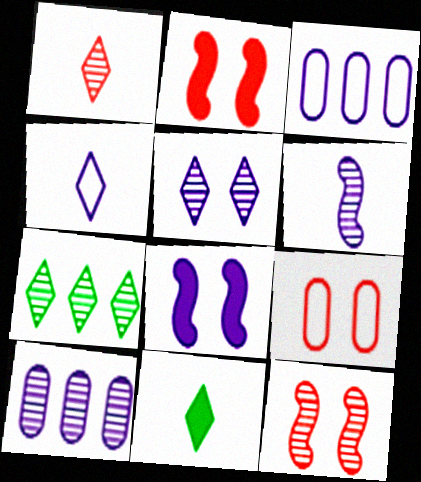[[1, 4, 11], 
[1, 5, 7], 
[3, 11, 12], 
[4, 8, 10], 
[5, 6, 10]]